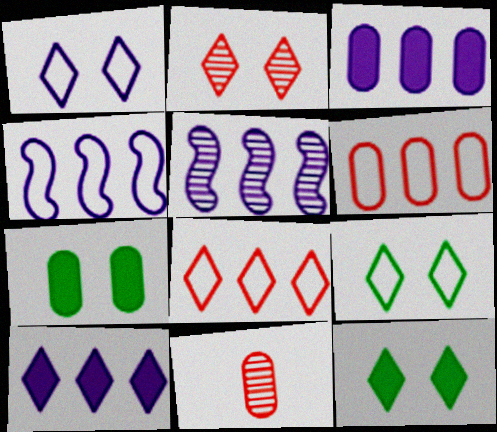[[1, 2, 12], 
[4, 11, 12]]